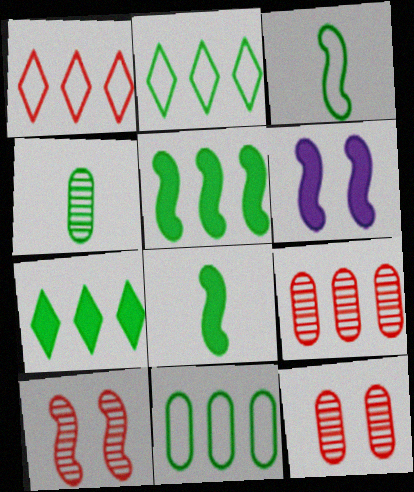[[1, 4, 6]]